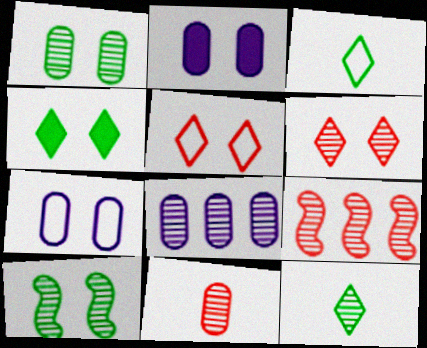[[1, 8, 11], 
[2, 3, 9], 
[2, 5, 10], 
[6, 9, 11]]